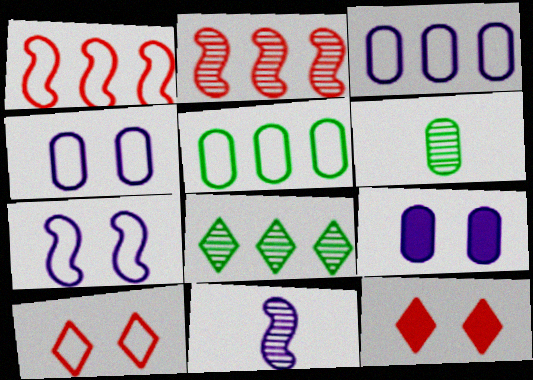[[5, 11, 12]]